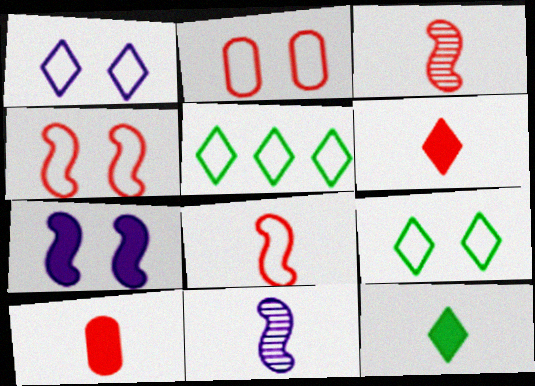[]